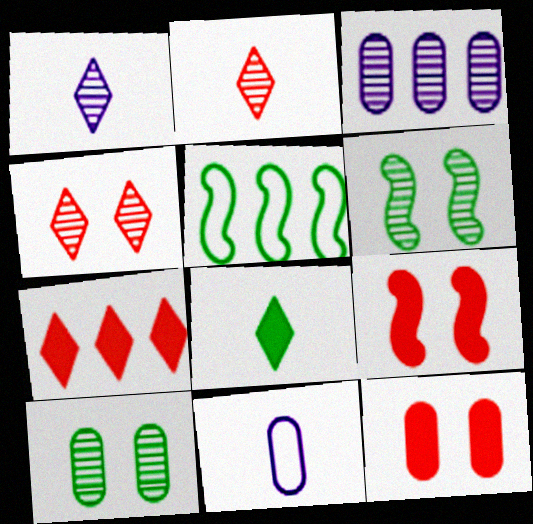[[1, 5, 12], 
[2, 3, 6], 
[3, 5, 7], 
[5, 8, 10], 
[6, 7, 11]]